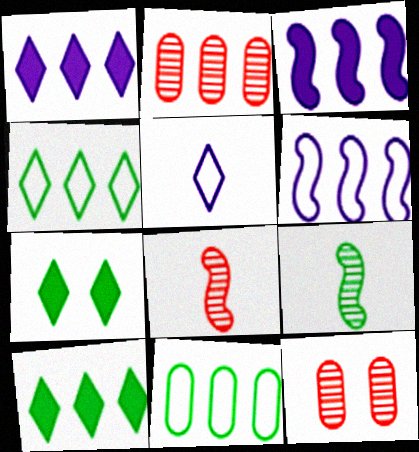[[2, 3, 4], 
[2, 6, 10], 
[7, 9, 11]]